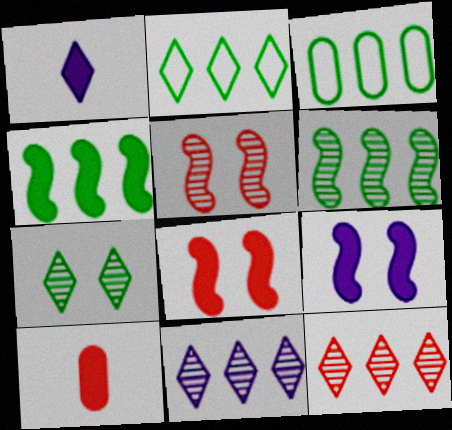[[1, 3, 5]]